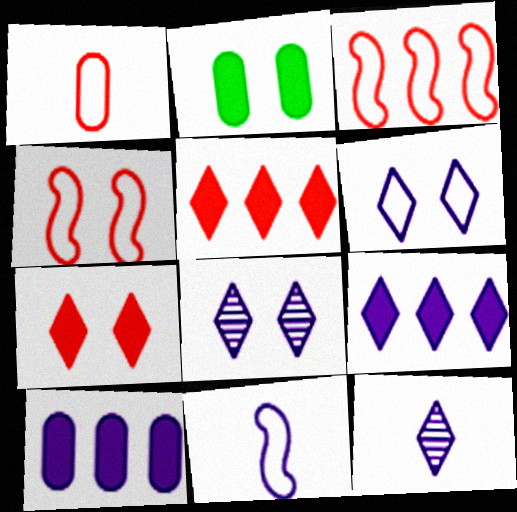[[2, 3, 12], 
[2, 4, 8], 
[6, 9, 12], 
[8, 10, 11]]